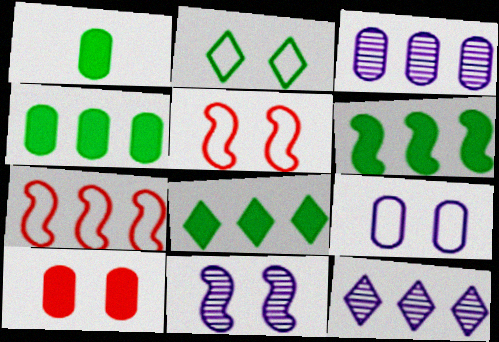[[1, 5, 12], 
[2, 5, 9], 
[2, 10, 11], 
[3, 7, 8], 
[4, 6, 8], 
[4, 7, 12]]